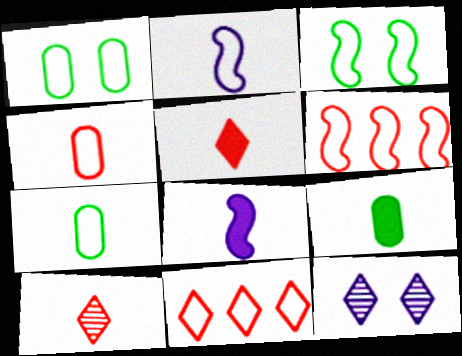[[1, 2, 11], 
[2, 3, 6], 
[2, 9, 10], 
[5, 8, 9], 
[6, 9, 12], 
[7, 8, 10]]